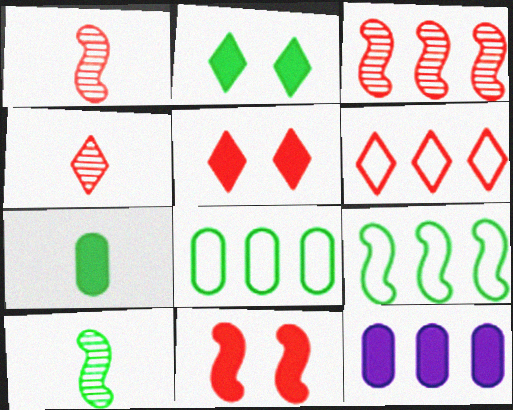[[2, 8, 10], 
[4, 5, 6]]